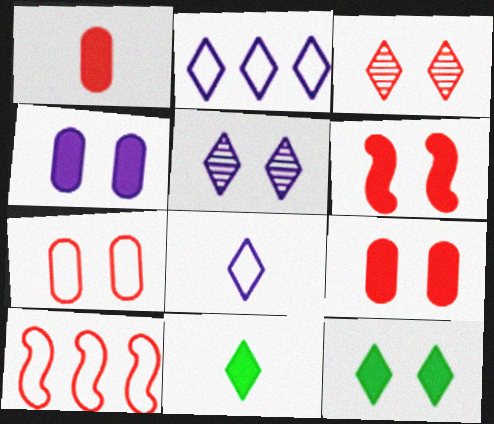[[1, 3, 10], 
[2, 3, 11], 
[3, 6, 7], 
[4, 6, 12]]